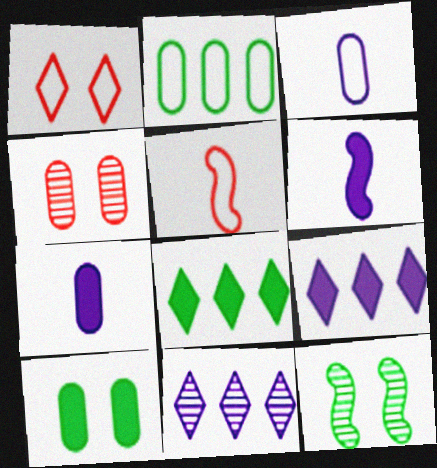[[2, 4, 7], 
[5, 10, 11]]